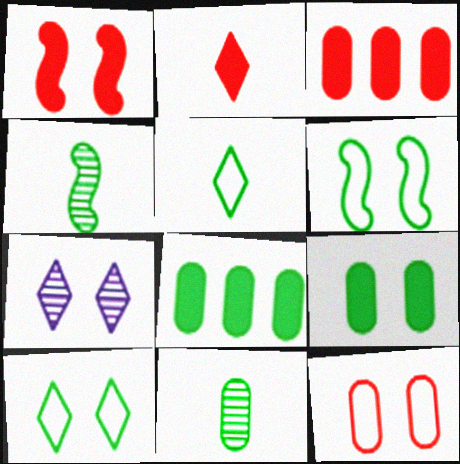[[1, 2, 3], 
[4, 8, 10]]